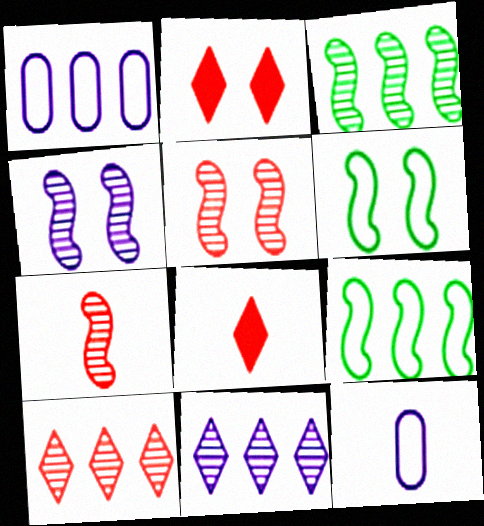[[2, 3, 12], 
[3, 4, 7]]